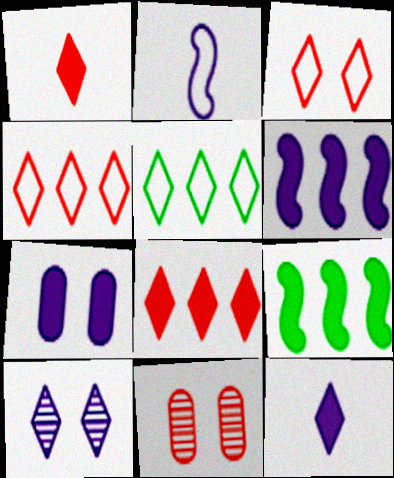[[1, 5, 10], 
[1, 7, 9], 
[6, 7, 12]]